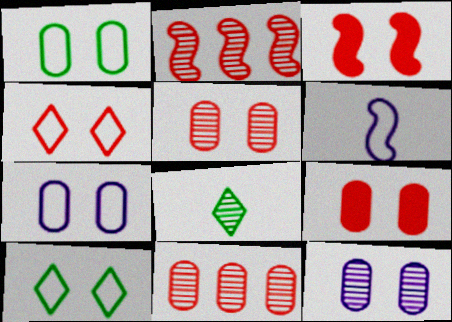[[1, 9, 12], 
[2, 8, 12], 
[3, 4, 5], 
[3, 10, 12]]